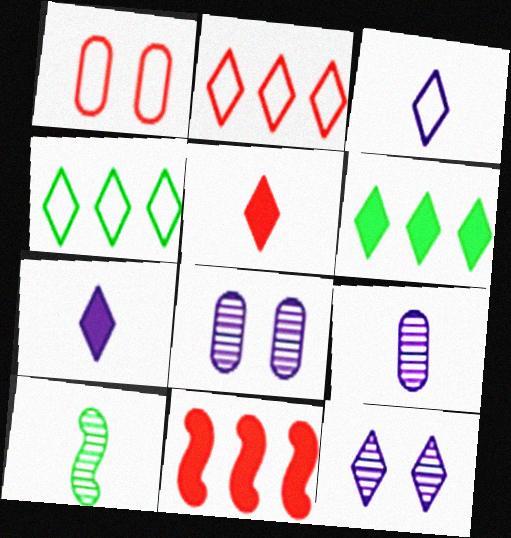[[4, 5, 12]]